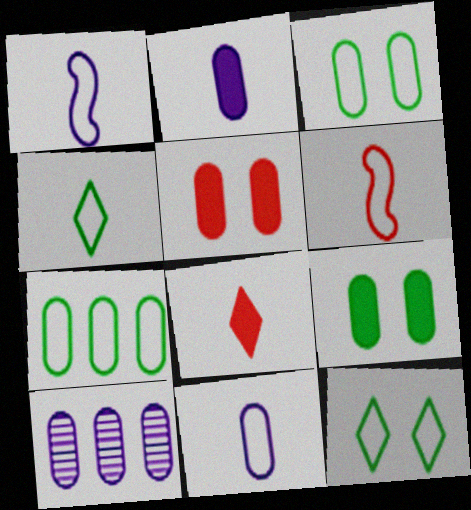[[4, 6, 11]]